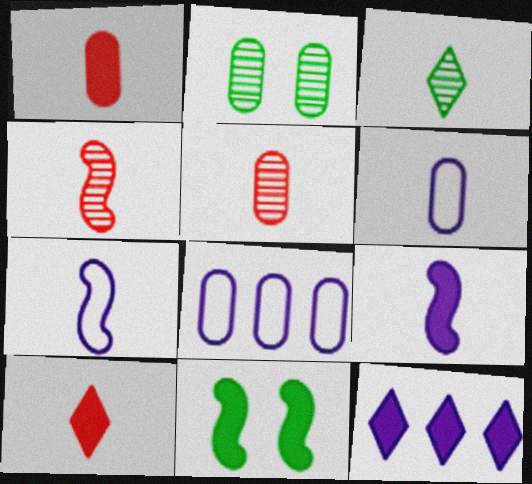[[1, 2, 8], 
[1, 3, 7], 
[1, 11, 12]]